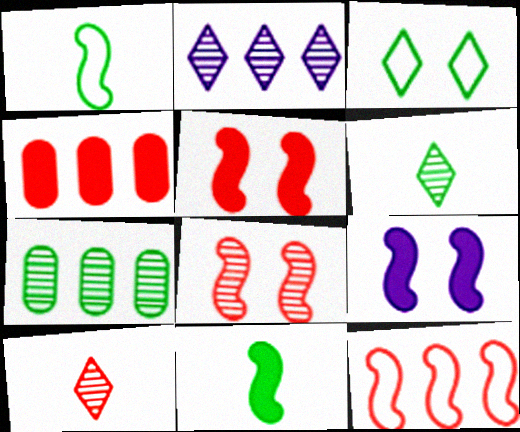[[3, 7, 11]]